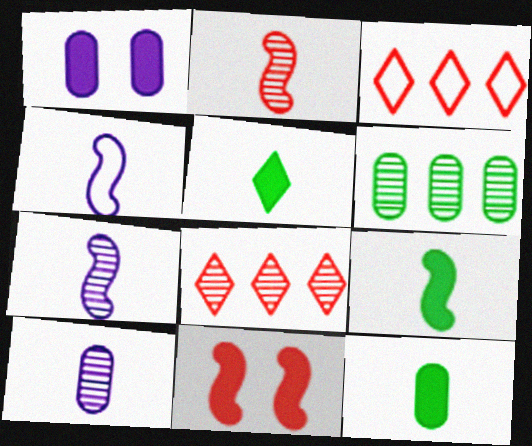[[2, 4, 9], 
[5, 9, 12]]